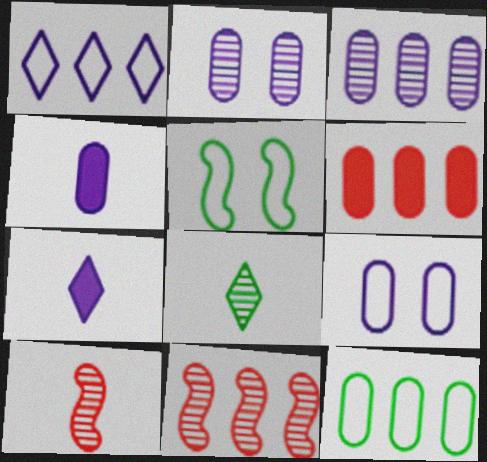[[2, 8, 11], 
[3, 4, 9], 
[3, 6, 12]]